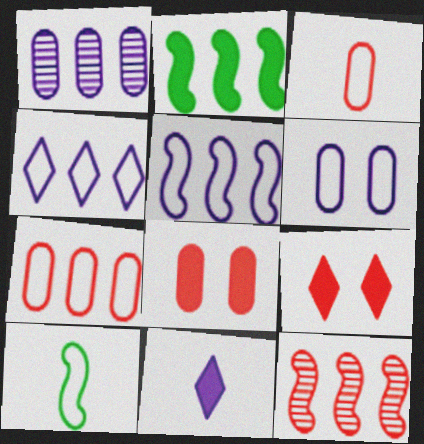[[1, 9, 10], 
[2, 5, 12], 
[2, 8, 11], 
[3, 9, 12]]